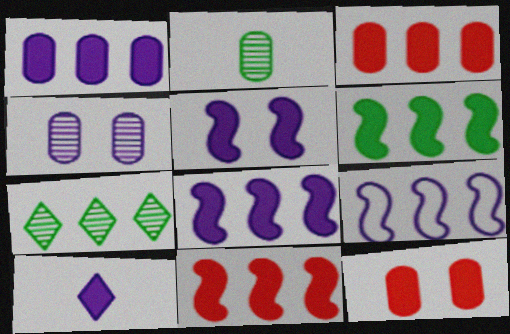[[1, 5, 10], 
[3, 7, 9], 
[4, 9, 10], 
[6, 8, 11], 
[6, 10, 12]]